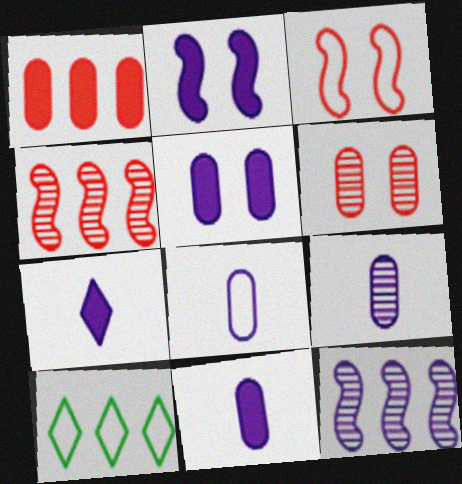[[1, 10, 12], 
[3, 8, 10], 
[8, 9, 11]]